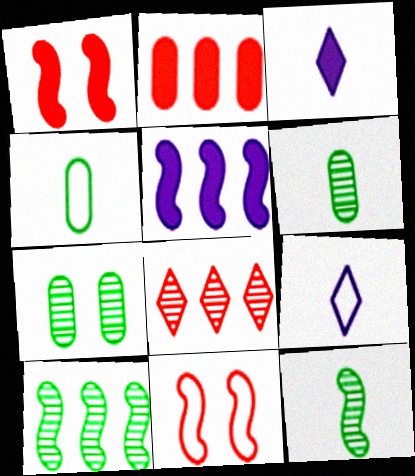[[5, 11, 12]]